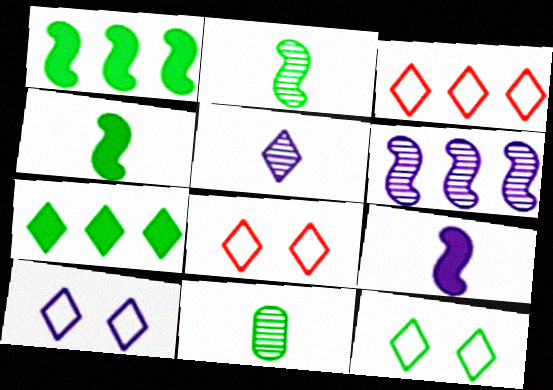[[1, 11, 12], 
[5, 7, 8], 
[8, 10, 12]]